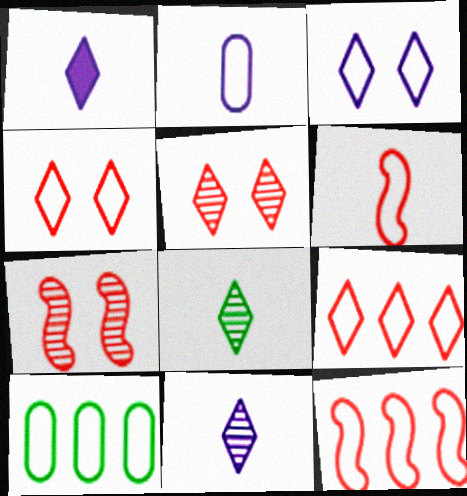[[1, 7, 10], 
[3, 6, 10]]